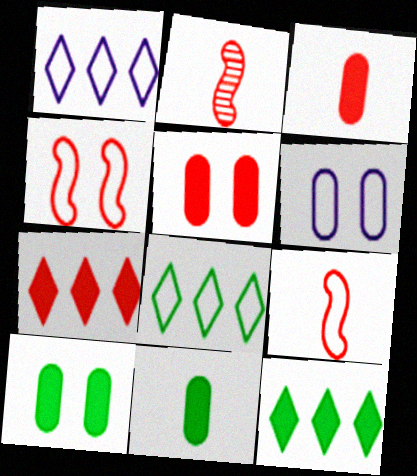[[1, 2, 10], 
[2, 6, 12], 
[6, 8, 9]]